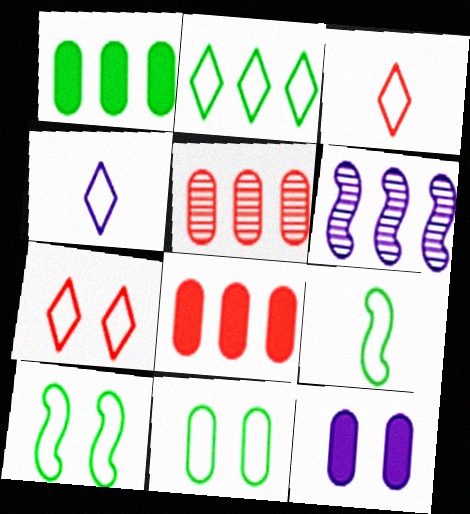[[2, 4, 7], 
[2, 6, 8], 
[2, 9, 11], 
[4, 6, 12]]